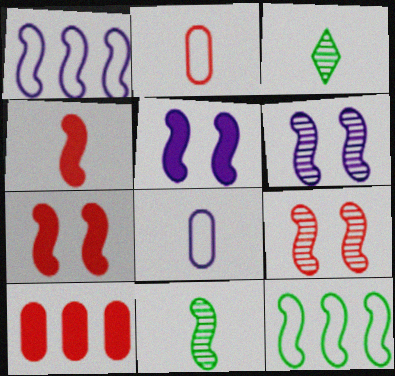[[1, 7, 11], 
[3, 4, 8], 
[4, 6, 12]]